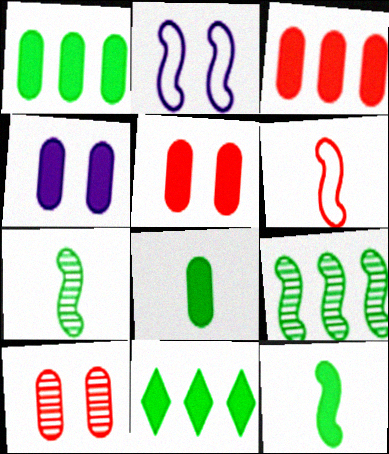[[3, 4, 8]]